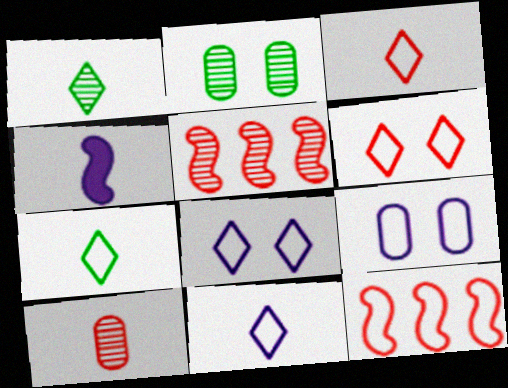[[3, 7, 11], 
[4, 7, 10], 
[7, 9, 12]]